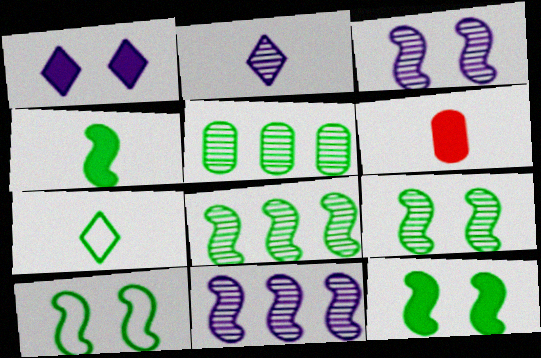[[4, 8, 10], 
[5, 7, 12], 
[9, 10, 12]]